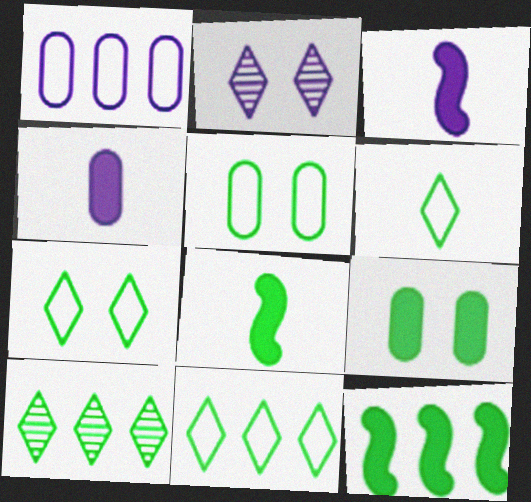[[1, 2, 3], 
[5, 8, 10], 
[6, 7, 11]]